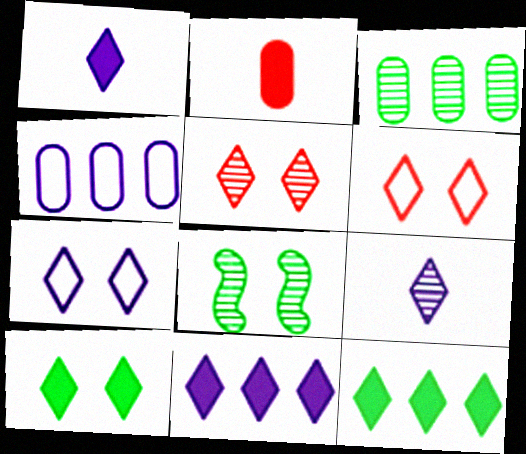[[5, 7, 10], 
[6, 9, 12], 
[7, 9, 11]]